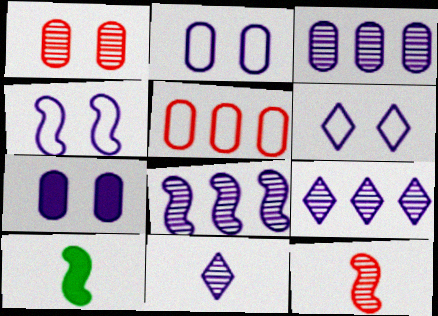[[2, 4, 6], 
[3, 8, 9]]